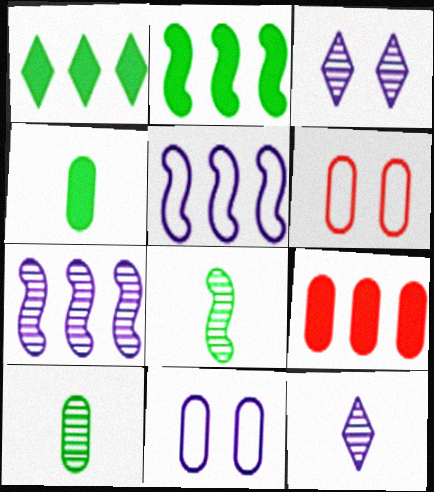[[2, 6, 12], 
[9, 10, 11]]